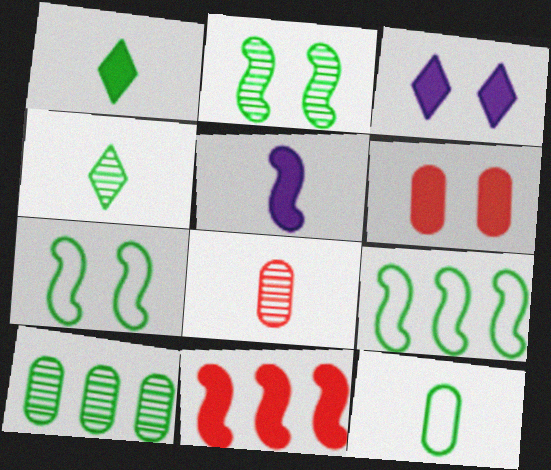[[1, 7, 10], 
[2, 4, 10], 
[3, 8, 9]]